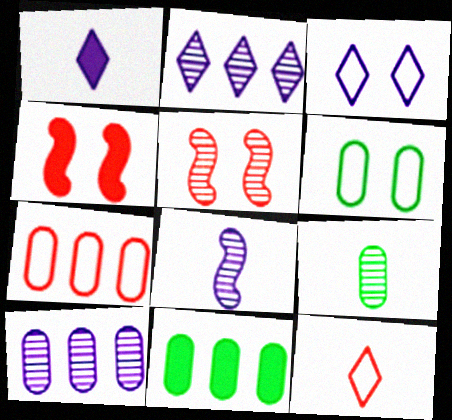[[1, 2, 3], 
[1, 4, 11], 
[2, 5, 9], 
[6, 9, 11], 
[7, 10, 11]]